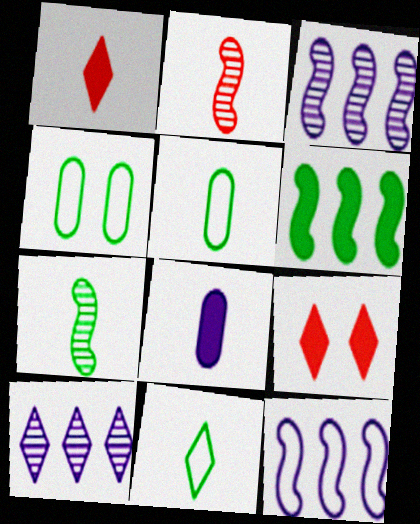[[1, 3, 4], 
[2, 8, 11], 
[3, 5, 9], 
[6, 8, 9], 
[9, 10, 11]]